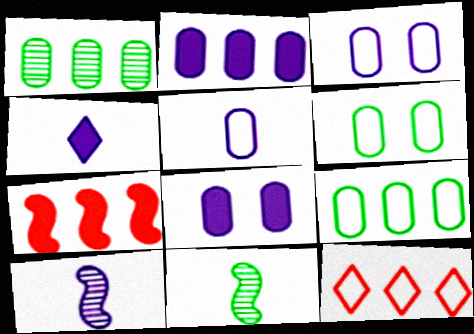[[4, 5, 10], 
[8, 11, 12]]